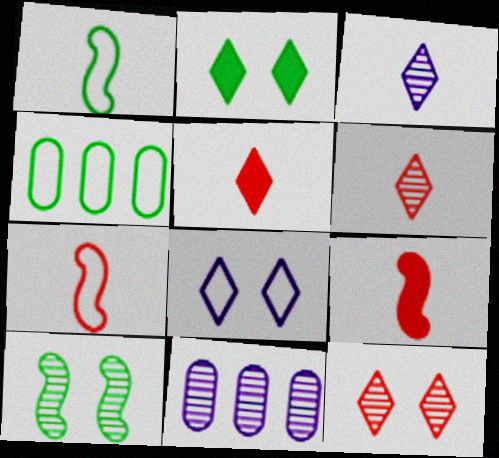[[2, 7, 11], 
[2, 8, 12], 
[4, 7, 8], 
[6, 10, 11]]